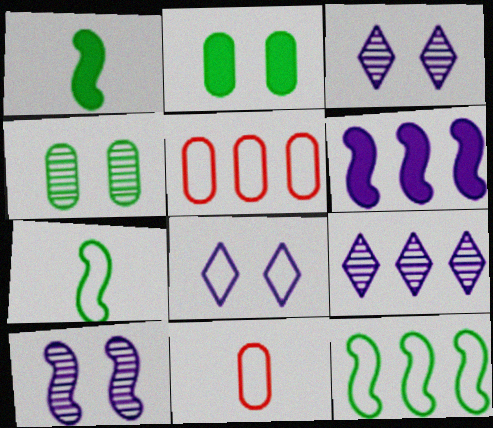[[1, 3, 5], 
[5, 7, 8], 
[8, 11, 12]]